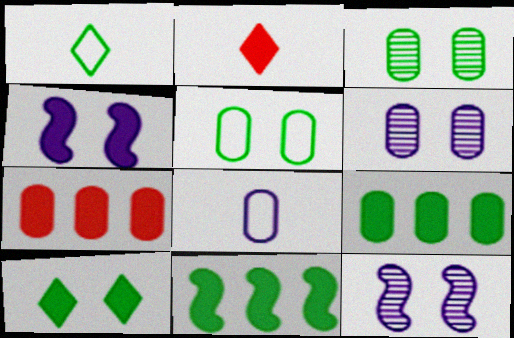[[1, 3, 11], 
[1, 7, 12], 
[2, 4, 9], 
[3, 7, 8]]